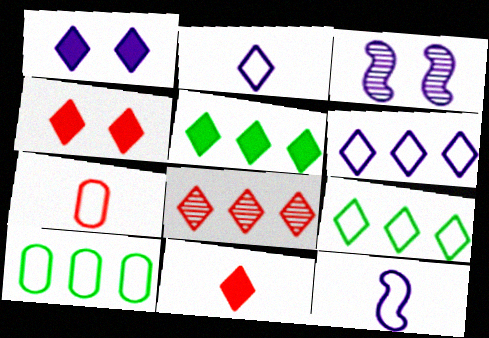[[1, 5, 11], 
[3, 5, 7], 
[3, 10, 11], 
[5, 6, 8]]